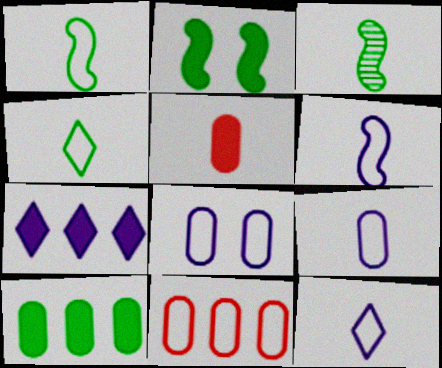[[2, 5, 7], 
[3, 5, 12], 
[6, 9, 12]]